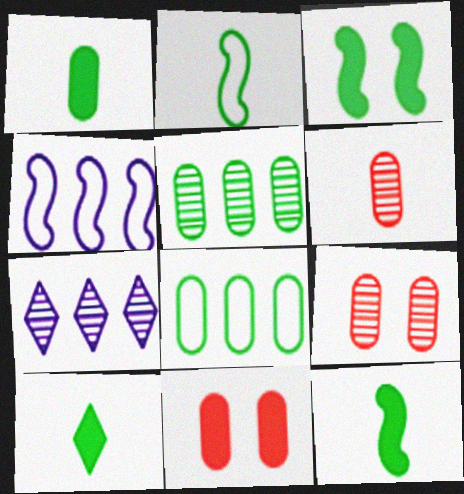[[1, 10, 12], 
[2, 7, 11], 
[4, 9, 10]]